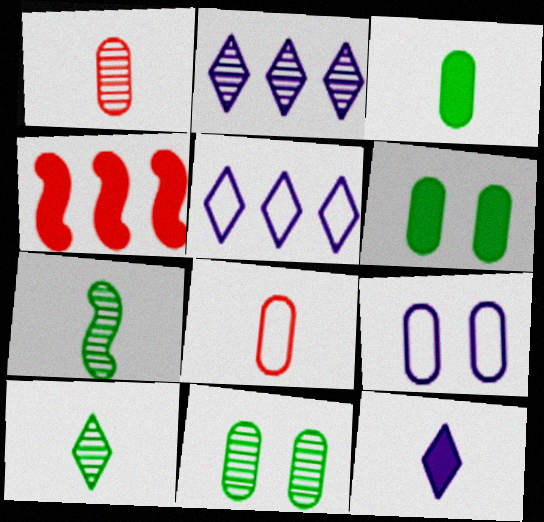[[4, 6, 12], 
[4, 9, 10], 
[7, 8, 12]]